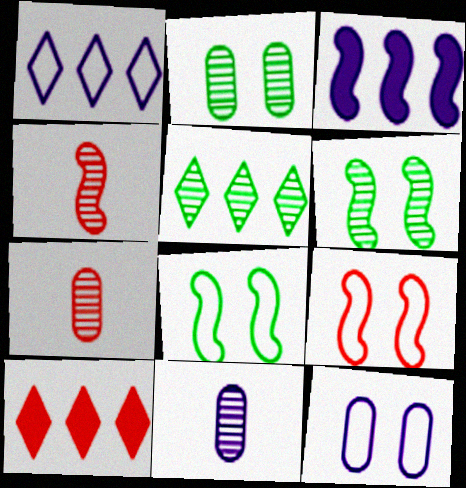[[1, 5, 10], 
[3, 4, 8], 
[7, 9, 10], 
[8, 10, 11]]